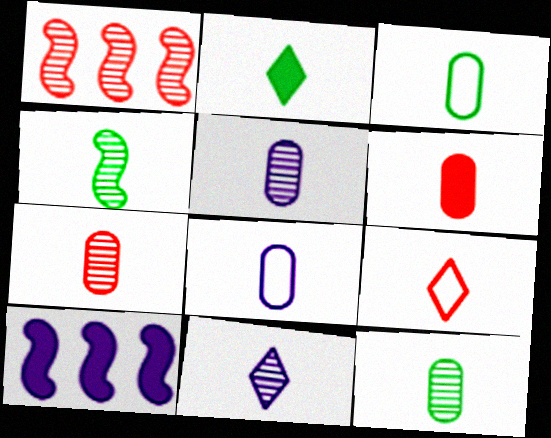[[2, 3, 4], 
[2, 9, 11], 
[3, 5, 6], 
[4, 7, 11], 
[5, 7, 12], 
[6, 8, 12]]